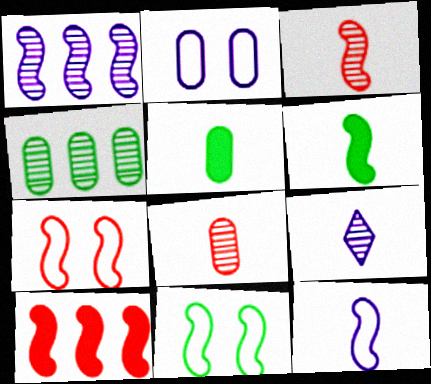[[1, 6, 7], 
[3, 6, 12], 
[3, 7, 10]]